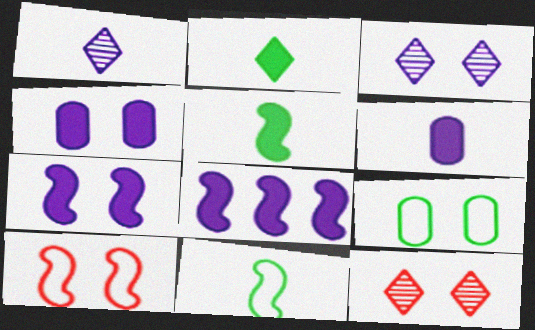[[7, 9, 12]]